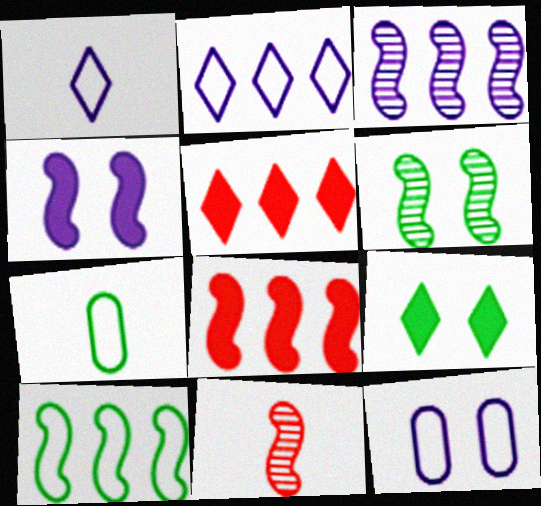[[3, 6, 11], 
[3, 8, 10], 
[4, 10, 11]]